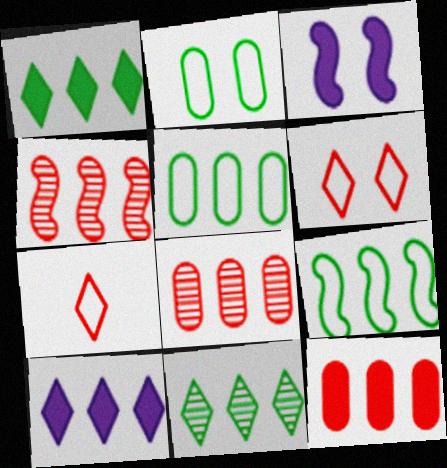[[4, 5, 10], 
[8, 9, 10]]